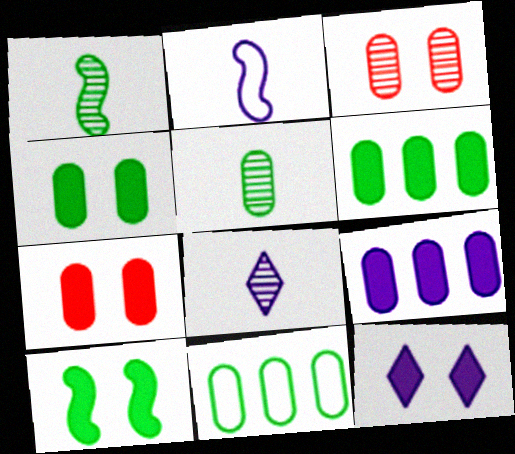[[4, 5, 11], 
[7, 10, 12]]